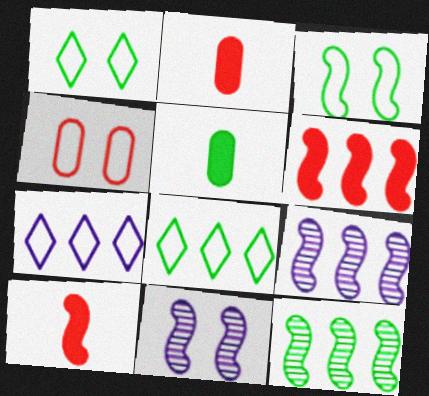[[1, 2, 9], 
[1, 5, 12], 
[2, 8, 11], 
[3, 9, 10]]